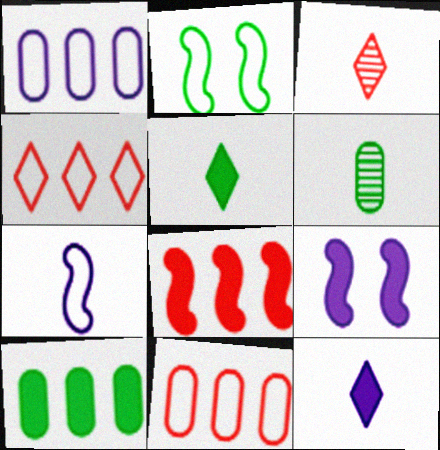[[4, 6, 9]]